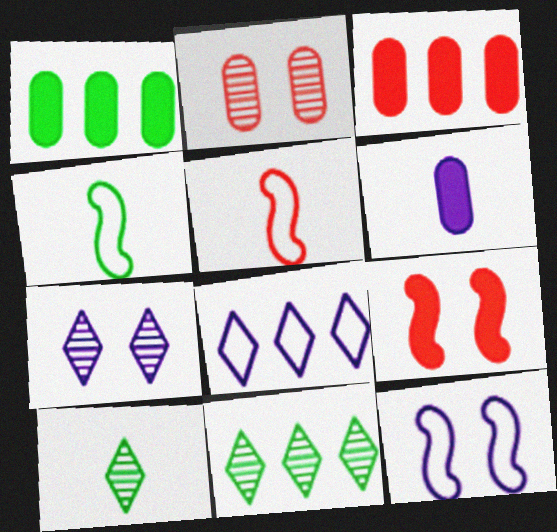[[1, 5, 7], 
[3, 4, 7], 
[3, 10, 12], 
[5, 6, 10]]